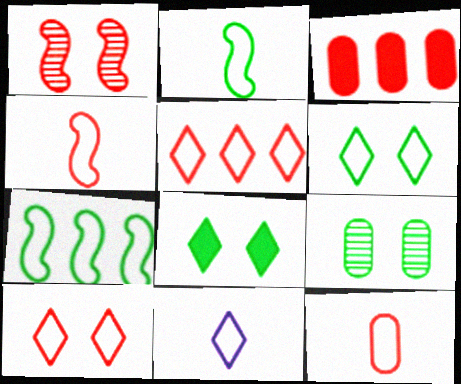[[2, 11, 12], 
[5, 6, 11]]